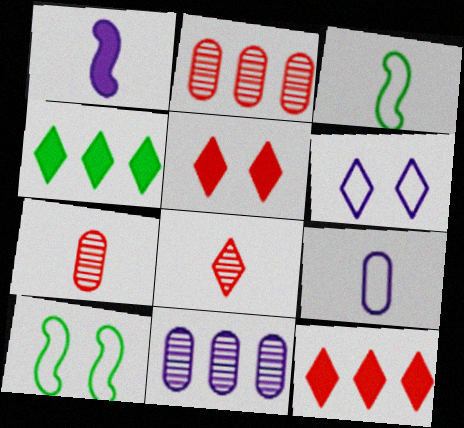[[1, 6, 11], 
[3, 5, 11], 
[4, 6, 8]]